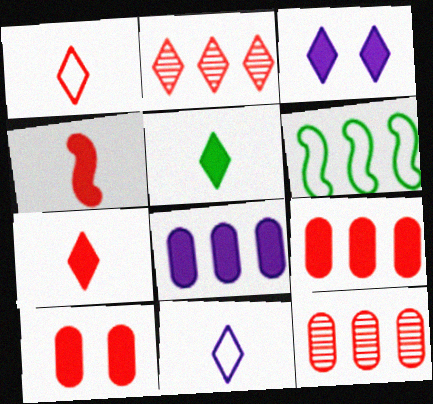[[2, 6, 8]]